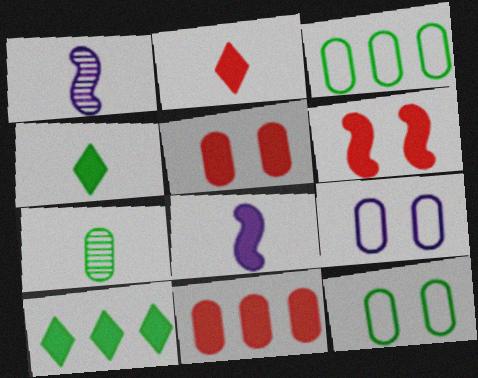[[2, 6, 11], 
[5, 8, 10], 
[7, 9, 11]]